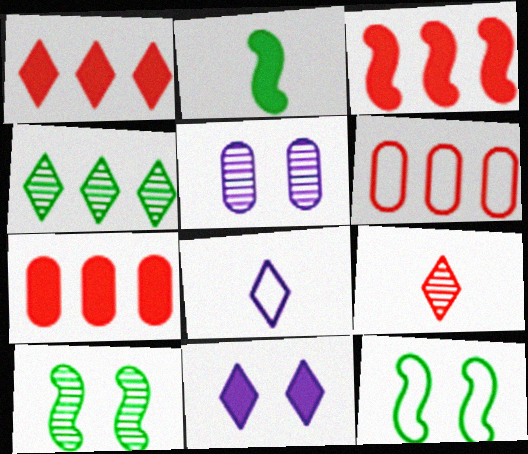[[1, 3, 7], 
[2, 7, 11], 
[6, 8, 12], 
[7, 8, 10]]